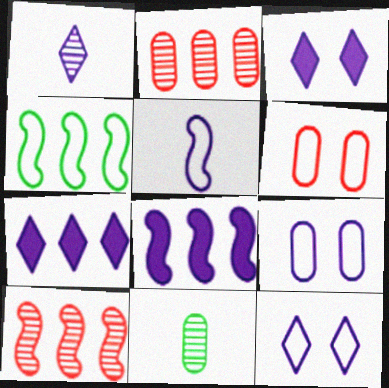[[1, 7, 12], 
[1, 8, 9], 
[2, 4, 7], 
[4, 8, 10]]